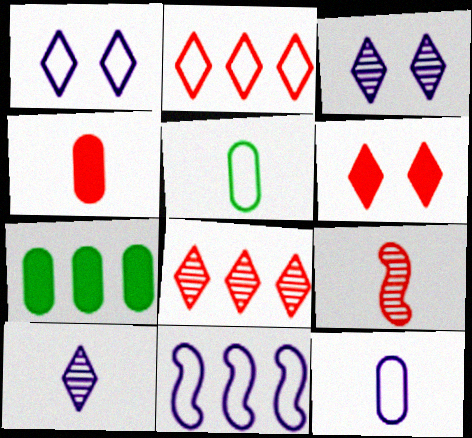[[1, 7, 9], 
[1, 11, 12], 
[7, 8, 11]]